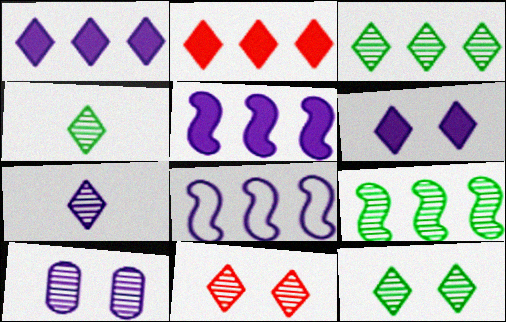[[3, 4, 12], 
[3, 7, 11]]